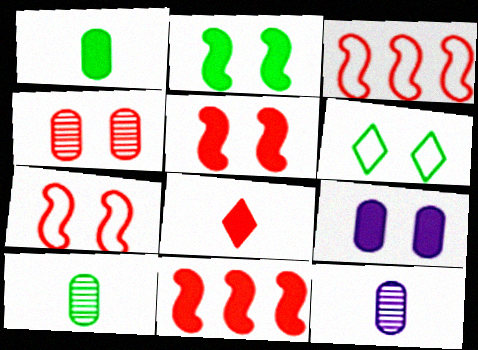[[3, 4, 8], 
[6, 11, 12]]